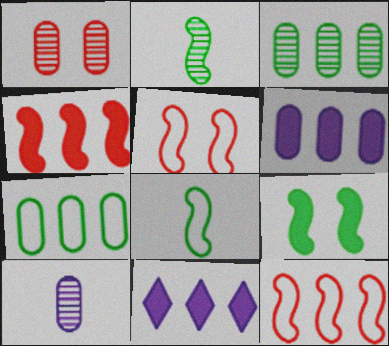[[1, 3, 10], 
[1, 8, 11], 
[3, 11, 12]]